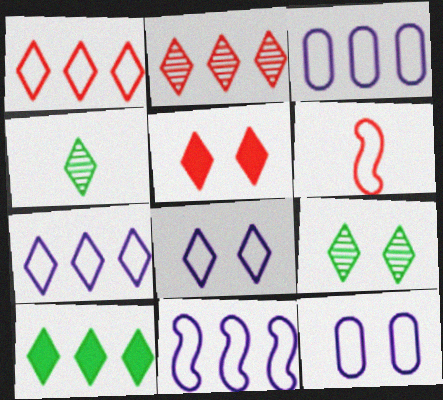[[2, 7, 10], 
[3, 7, 11], 
[4, 5, 7], 
[5, 8, 9]]